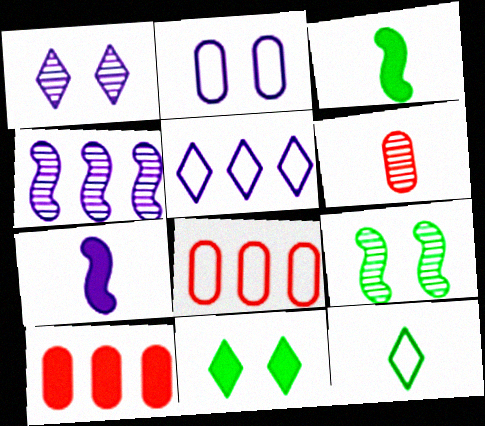[[1, 3, 8], 
[6, 7, 12], 
[7, 10, 11]]